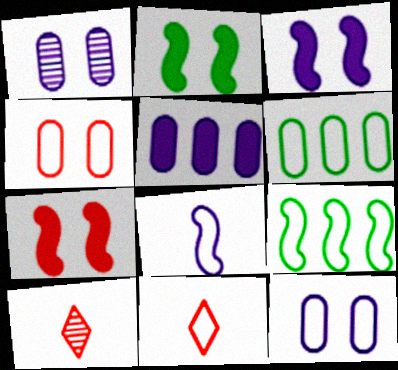[[2, 3, 7], 
[3, 6, 10], 
[9, 11, 12]]